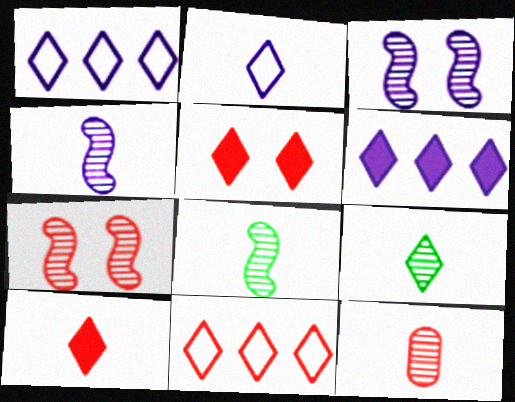[[1, 5, 9], 
[2, 9, 10], 
[4, 9, 12]]